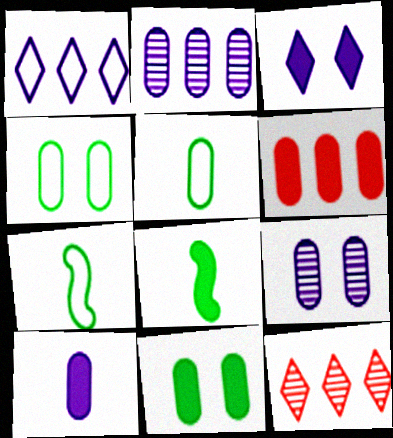[[3, 6, 8], 
[5, 6, 9], 
[6, 10, 11]]